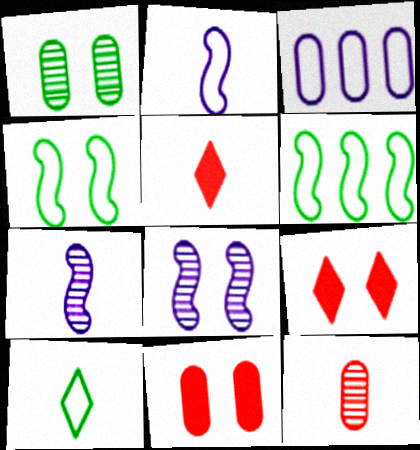[]